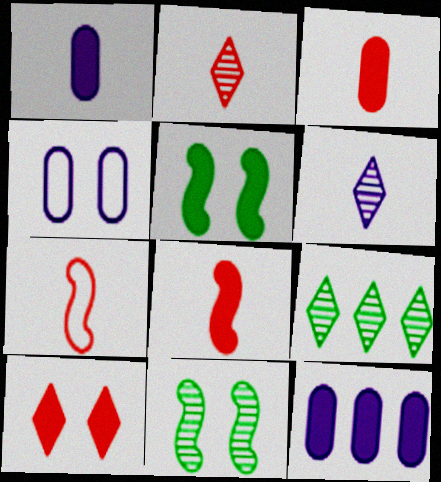[[2, 3, 7], 
[4, 8, 9], 
[4, 10, 11]]